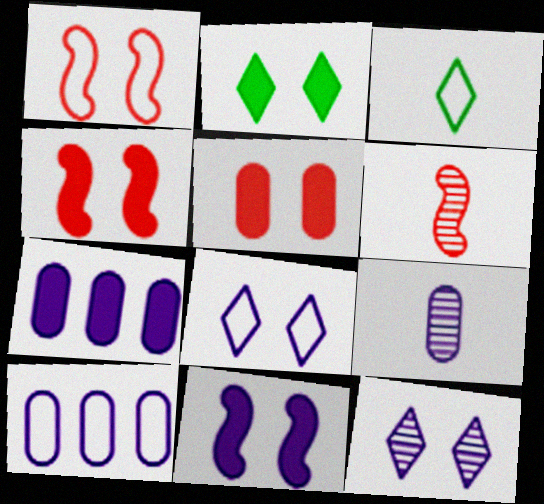[[1, 3, 10], 
[2, 5, 11], 
[2, 6, 10]]